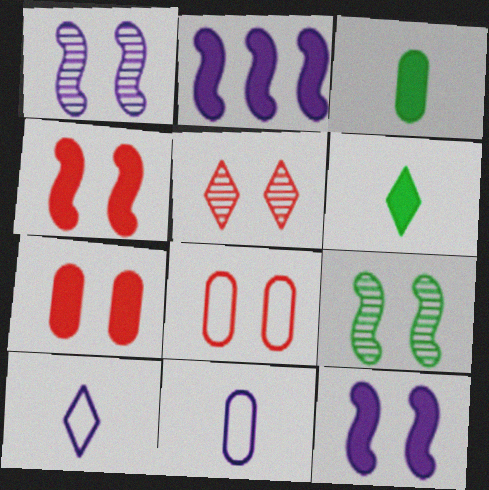[[2, 6, 7], 
[4, 5, 8]]